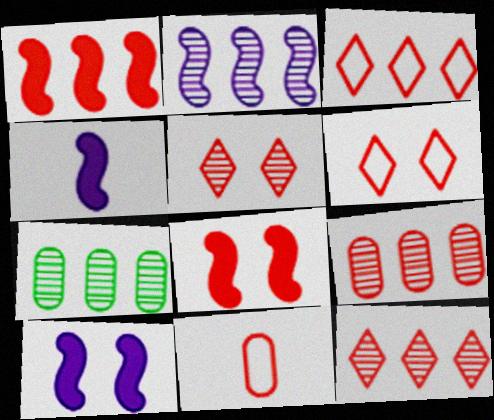[[1, 3, 9], 
[1, 5, 11], 
[2, 7, 12], 
[4, 6, 7], 
[8, 11, 12]]